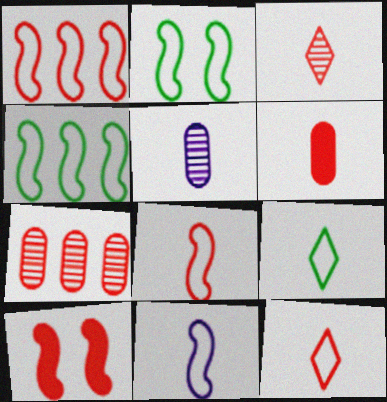[[1, 2, 11], 
[3, 6, 8], 
[7, 10, 12]]